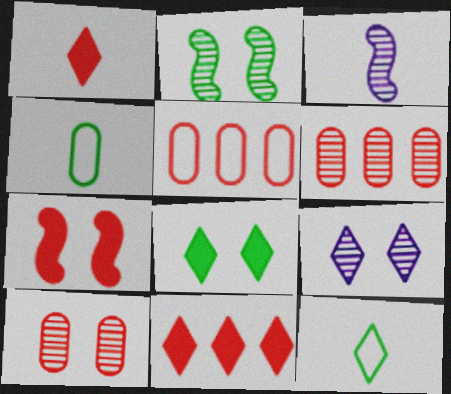[[1, 3, 4], 
[2, 9, 10], 
[3, 5, 8], 
[9, 11, 12]]